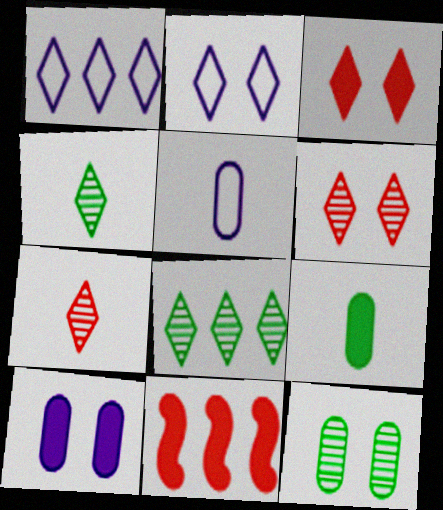[[1, 3, 4]]